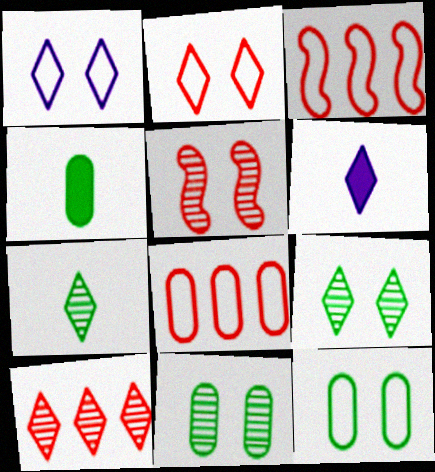[[3, 6, 11]]